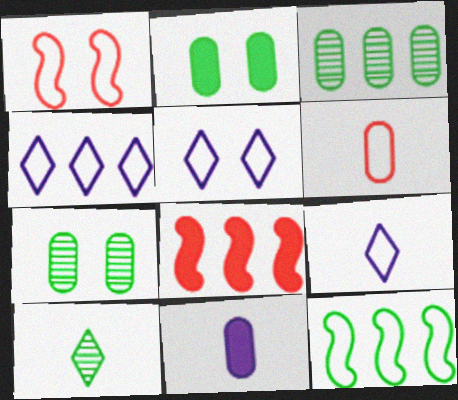[[2, 10, 12], 
[3, 4, 8], 
[4, 5, 9], 
[5, 6, 12], 
[7, 8, 9]]